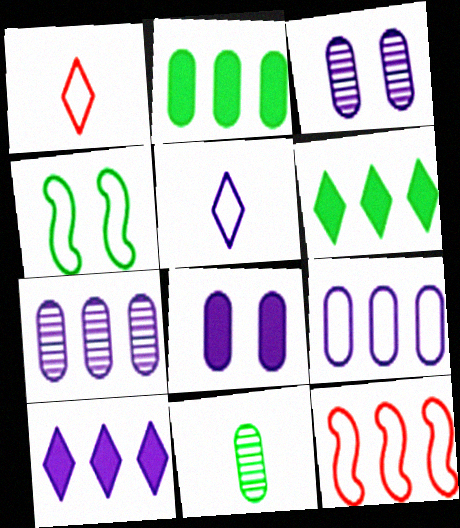[[1, 4, 9], 
[4, 6, 11], 
[6, 7, 12]]